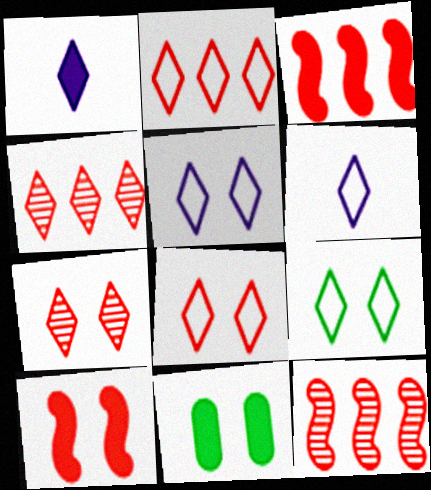[[1, 3, 11], 
[1, 4, 9], 
[2, 6, 9], 
[5, 8, 9], 
[6, 11, 12]]